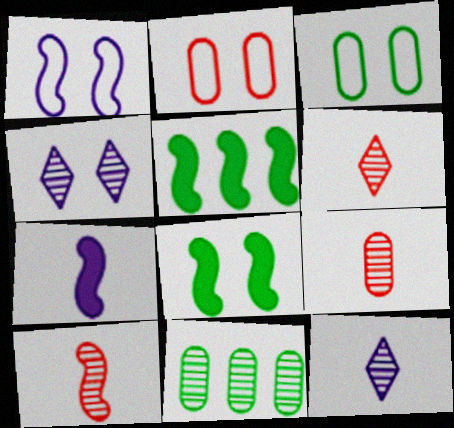[[1, 5, 10], 
[2, 4, 8], 
[2, 5, 12], 
[4, 10, 11], 
[6, 9, 10]]